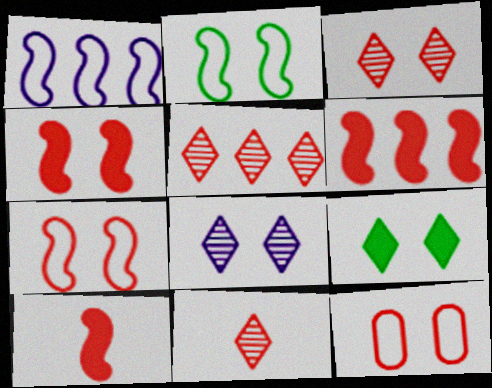[[3, 4, 12], 
[3, 5, 11], 
[4, 6, 10], 
[5, 10, 12], 
[6, 11, 12]]